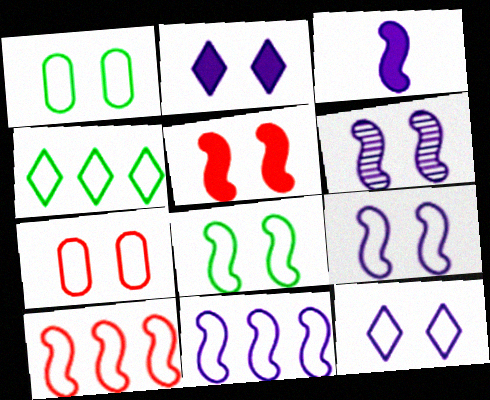[[3, 6, 11], 
[5, 6, 8], 
[7, 8, 12]]